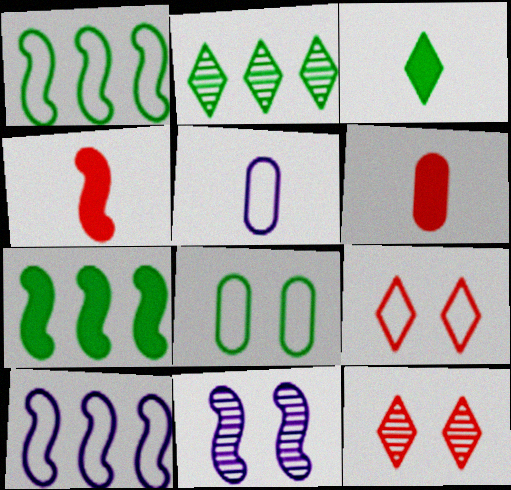[[1, 4, 11], 
[1, 5, 9], 
[5, 7, 12]]